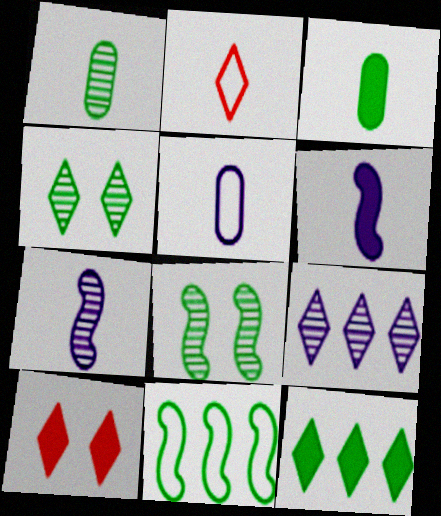[[1, 2, 6], 
[2, 3, 7], 
[3, 4, 11]]